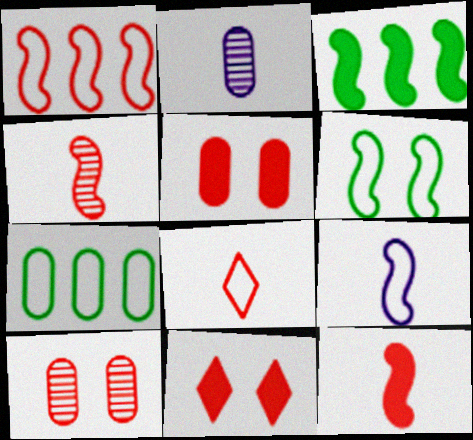[[1, 6, 9], 
[2, 5, 7]]